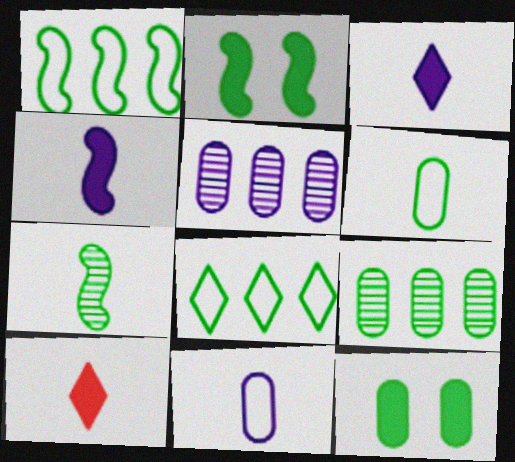[[1, 2, 7], 
[6, 9, 12], 
[7, 8, 12], 
[7, 10, 11]]